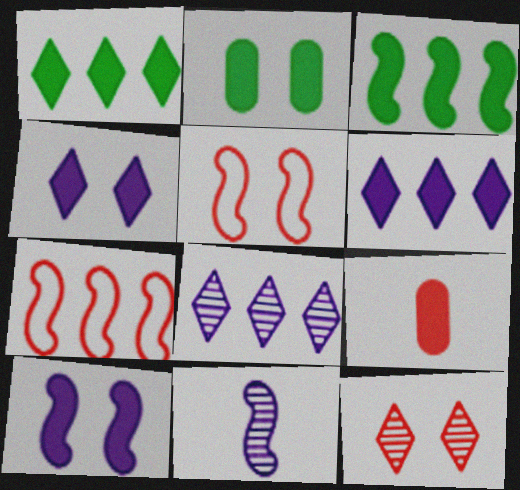[[1, 9, 10], 
[3, 4, 9], 
[3, 5, 11], 
[7, 9, 12]]